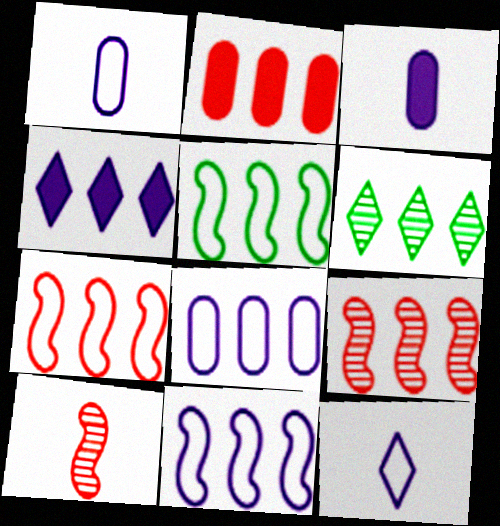[[2, 6, 11], 
[5, 7, 11]]